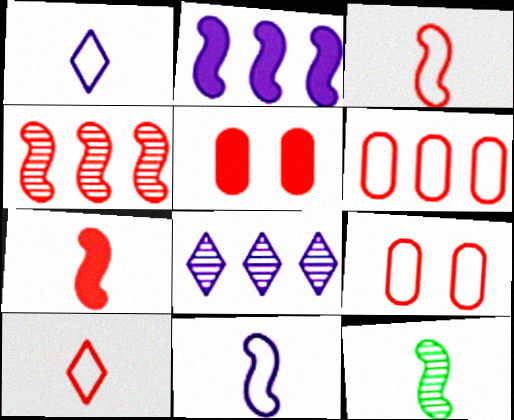[[4, 5, 10], 
[7, 11, 12]]